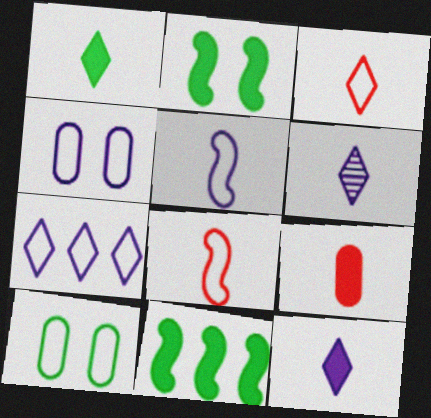[[1, 3, 6], 
[4, 5, 7], 
[7, 8, 10]]